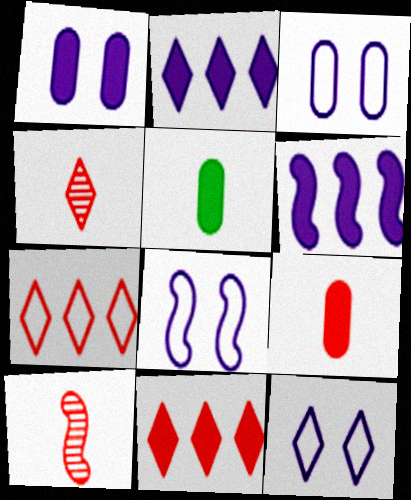[[3, 8, 12]]